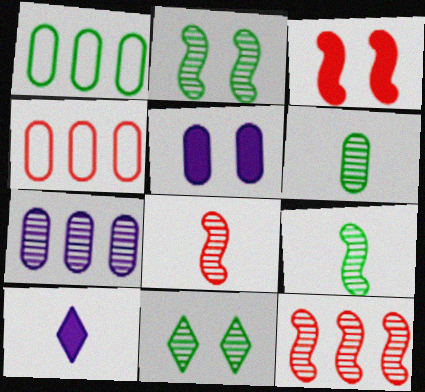[[2, 4, 10], 
[4, 5, 6], 
[7, 8, 11]]